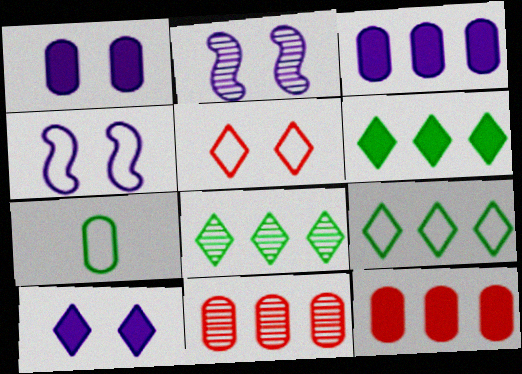[[1, 7, 11], 
[6, 8, 9]]